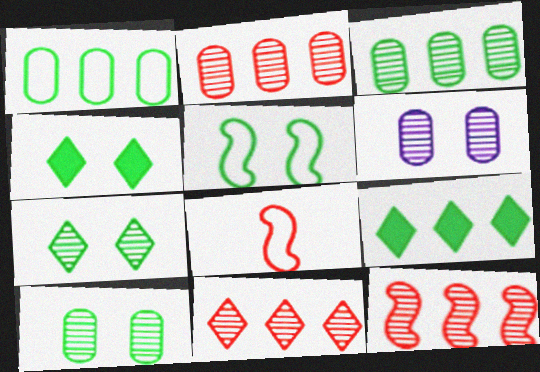[[2, 11, 12], 
[4, 5, 10], 
[6, 8, 9]]